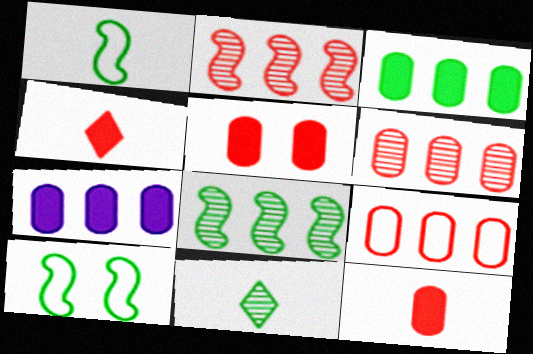[[3, 10, 11]]